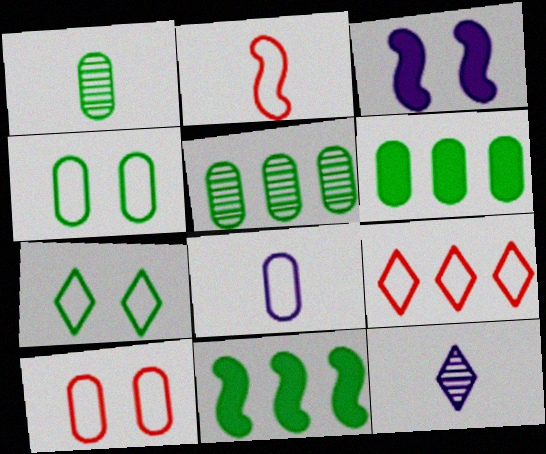[[1, 3, 9], 
[1, 4, 6], 
[1, 7, 11], 
[2, 9, 10], 
[10, 11, 12]]